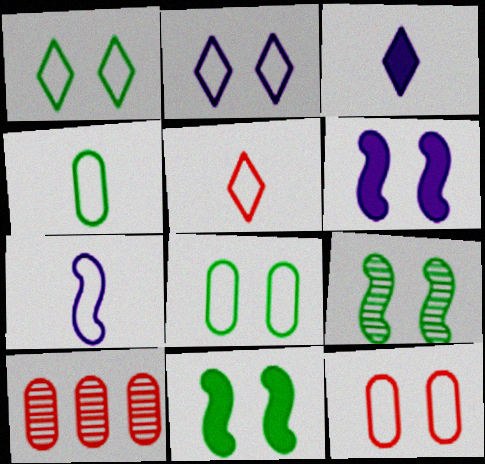[[4, 5, 7]]